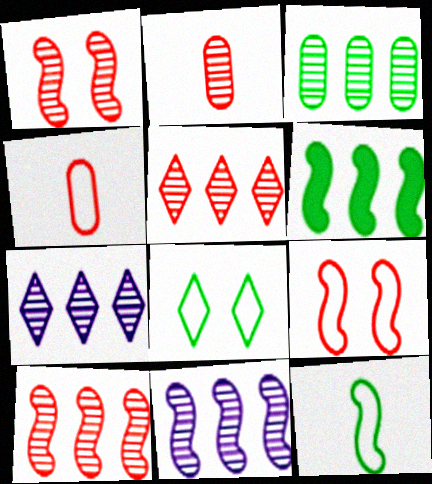[[1, 2, 5], 
[3, 5, 11], 
[3, 7, 10]]